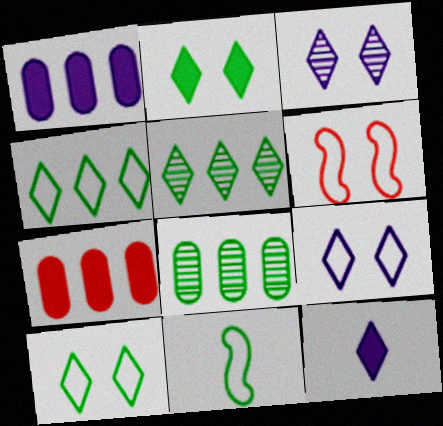[[2, 8, 11], 
[3, 7, 11], 
[6, 8, 12]]